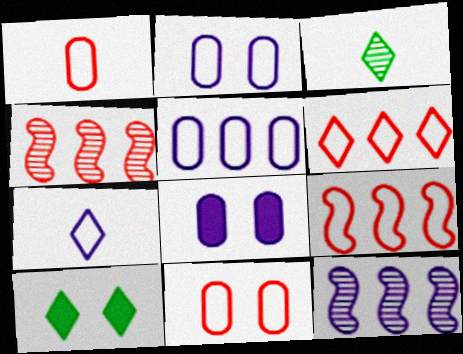[[1, 10, 12], 
[3, 8, 9], 
[7, 8, 12]]